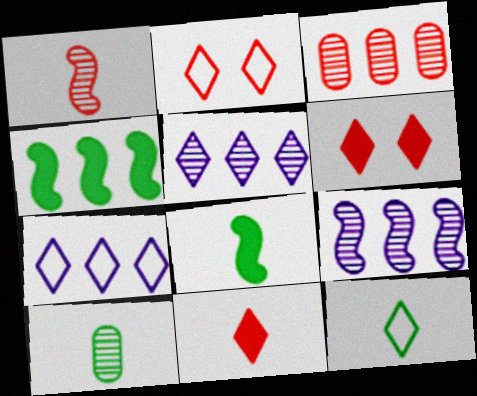[[2, 7, 12], 
[3, 4, 7], 
[5, 6, 12], 
[8, 10, 12]]